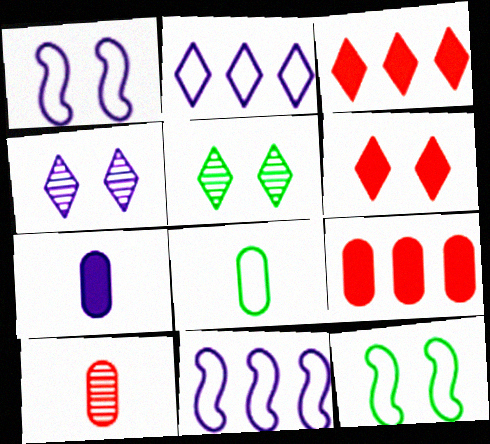[[4, 7, 11], 
[7, 8, 10]]